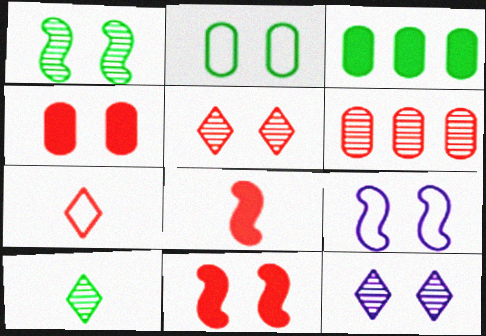[[1, 9, 11], 
[2, 11, 12], 
[6, 7, 11]]